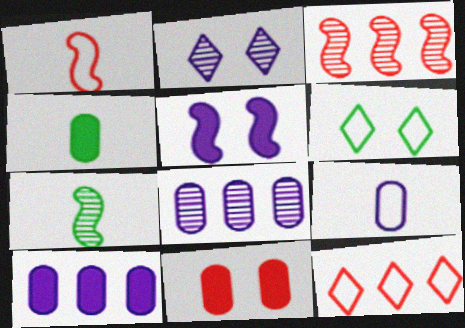[[4, 10, 11]]